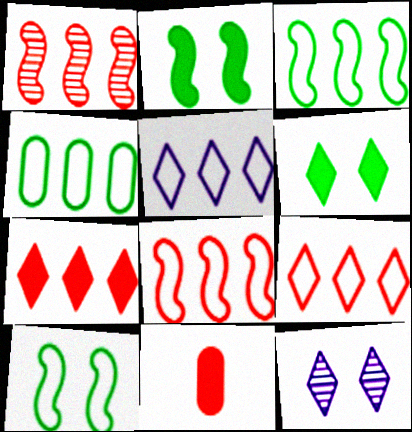[[3, 11, 12], 
[4, 5, 8]]